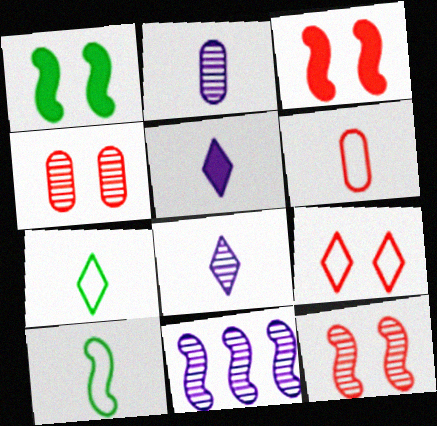[[3, 4, 9], 
[3, 10, 11]]